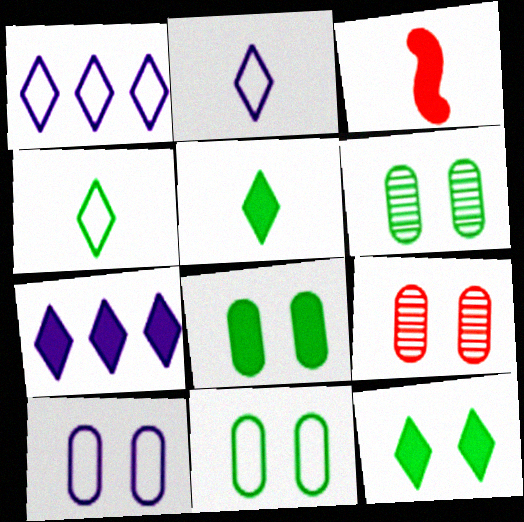[[1, 3, 6], 
[3, 7, 8], 
[6, 8, 11], 
[8, 9, 10]]